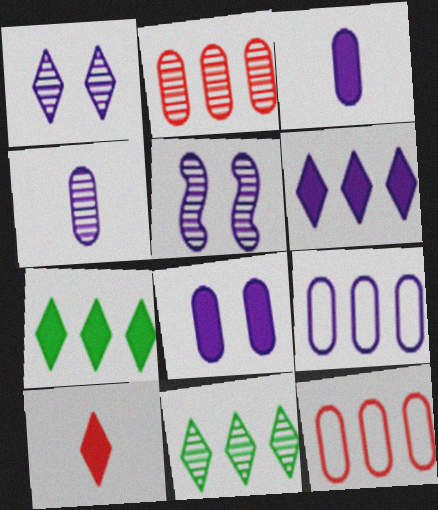[[4, 8, 9]]